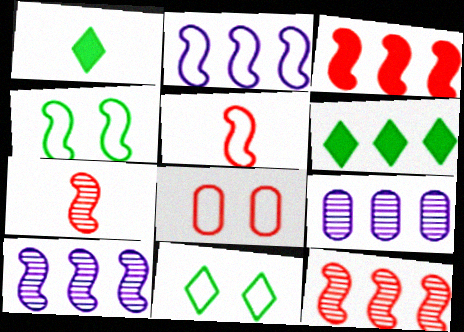[[1, 8, 10], 
[2, 4, 5]]